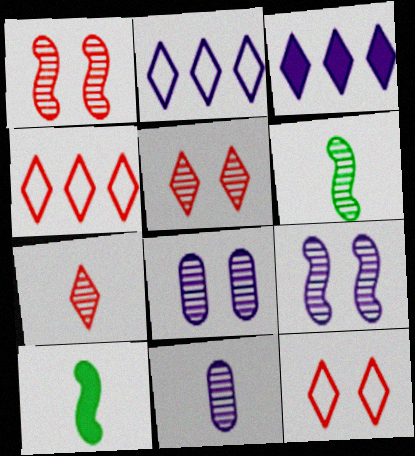[[4, 8, 10], 
[6, 7, 11]]